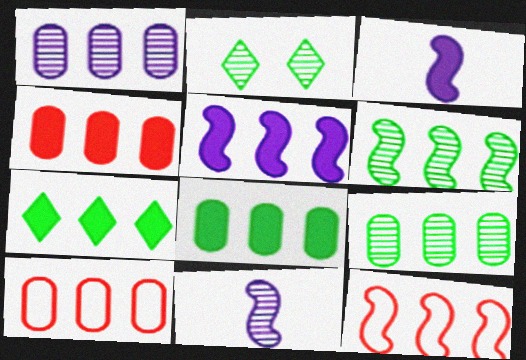[[1, 7, 12], 
[1, 8, 10], 
[2, 3, 10], 
[4, 5, 7], 
[5, 6, 12]]